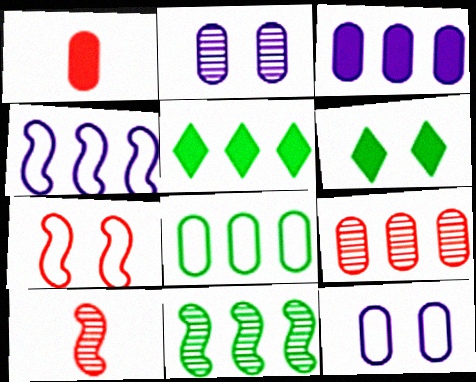[[1, 2, 8], 
[2, 6, 7], 
[3, 8, 9], 
[4, 5, 9], 
[5, 8, 11], 
[5, 10, 12]]